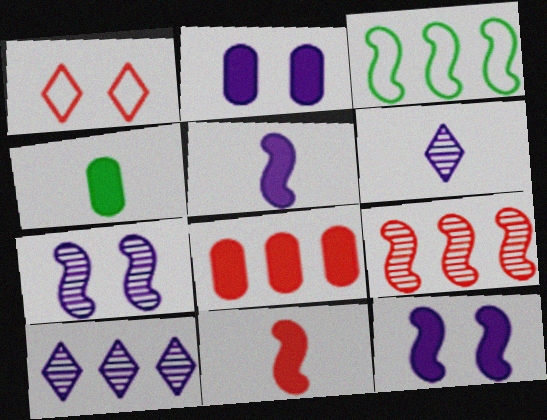[[2, 4, 8], 
[3, 7, 11], 
[3, 8, 10]]